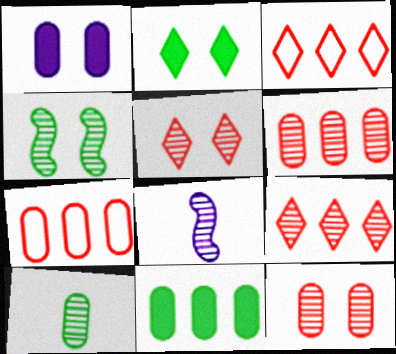[[1, 7, 10], 
[2, 7, 8]]